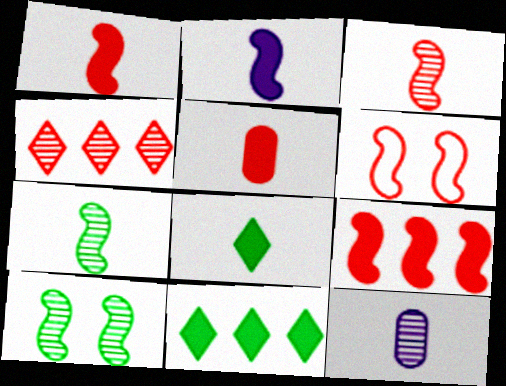[[2, 5, 8], 
[3, 6, 9], 
[4, 5, 6], 
[4, 10, 12], 
[6, 11, 12]]